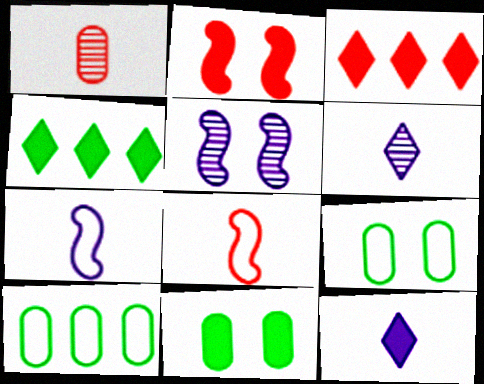[[2, 6, 10]]